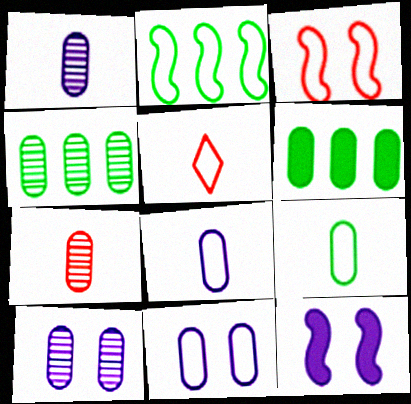[[2, 5, 11], 
[4, 5, 12], 
[4, 7, 10], 
[6, 7, 11]]